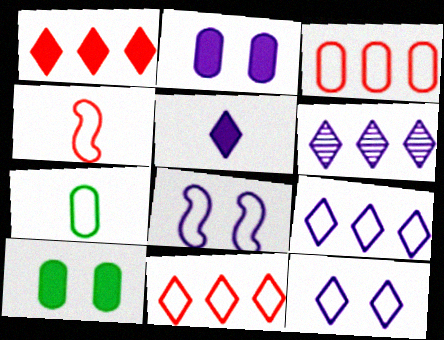[[4, 6, 10], 
[5, 6, 12], 
[7, 8, 11]]